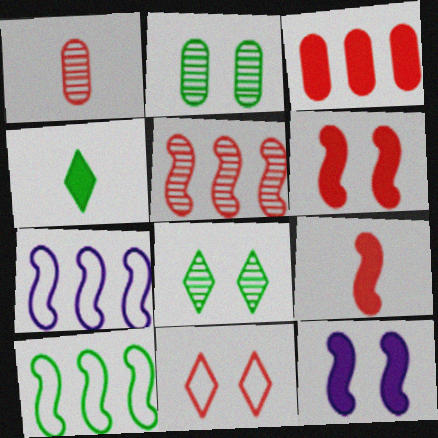[[2, 4, 10], 
[2, 11, 12], 
[3, 4, 12]]